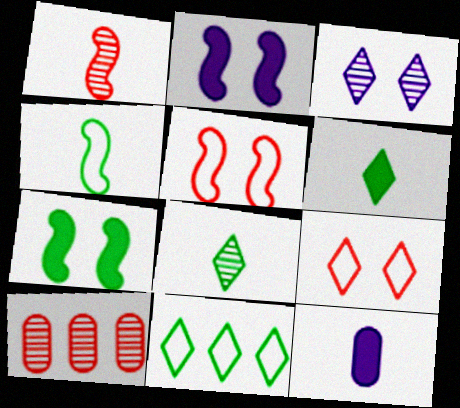[]